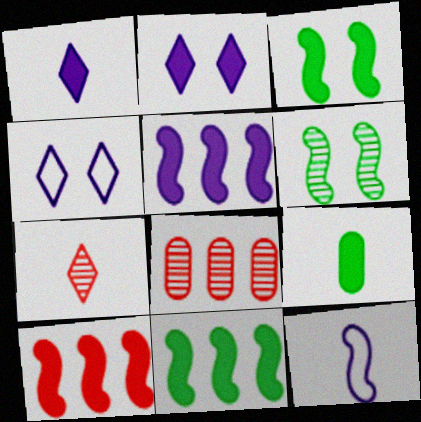[[2, 9, 10], 
[5, 10, 11], 
[6, 10, 12], 
[7, 9, 12]]